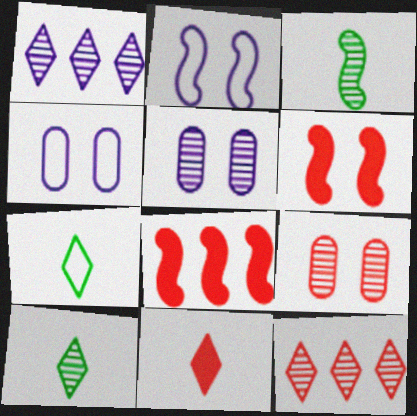[[1, 3, 9], 
[2, 3, 8], 
[3, 5, 12], 
[4, 8, 10], 
[5, 7, 8]]